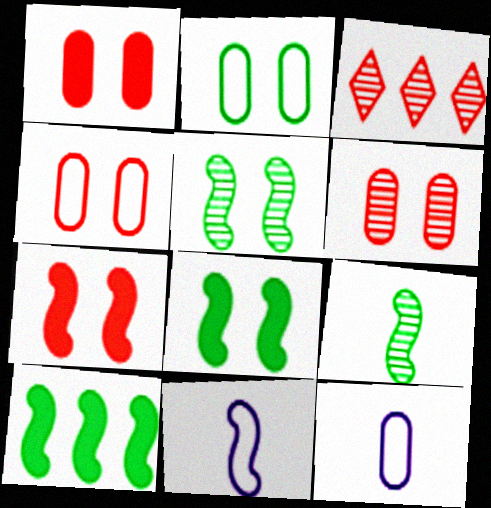[[1, 4, 6], 
[3, 8, 12]]